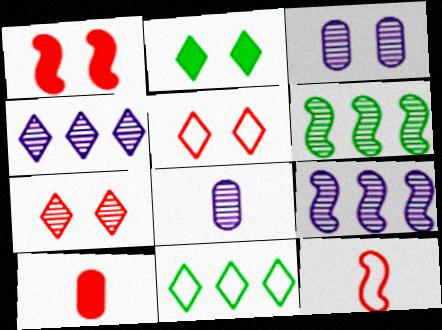[[1, 8, 11], 
[6, 7, 8]]